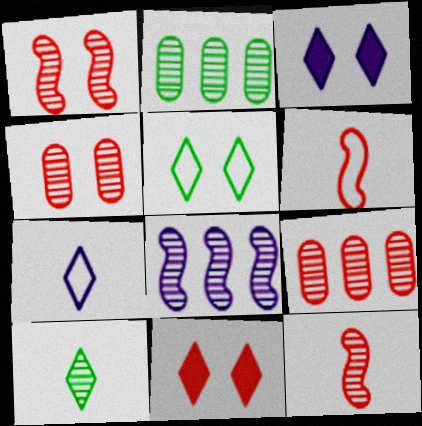[[2, 3, 6], 
[4, 8, 10], 
[6, 9, 11]]